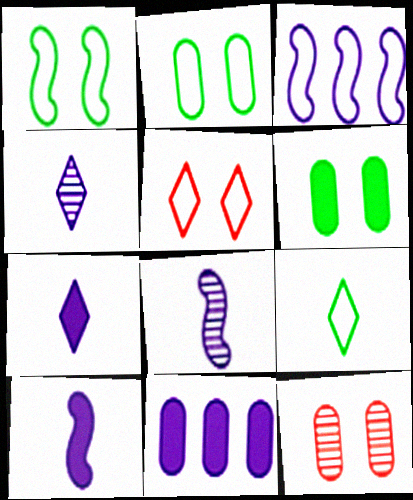[]